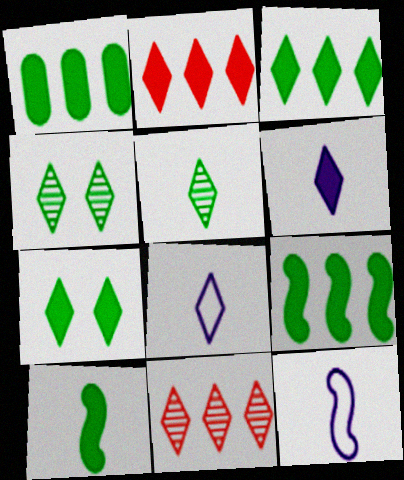[[1, 3, 9], 
[1, 7, 10], 
[2, 4, 8], 
[2, 6, 7], 
[7, 8, 11]]